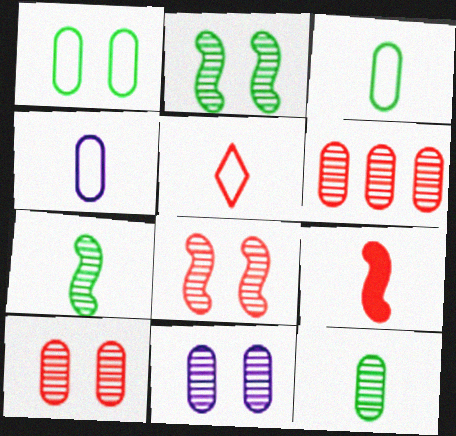[[6, 11, 12]]